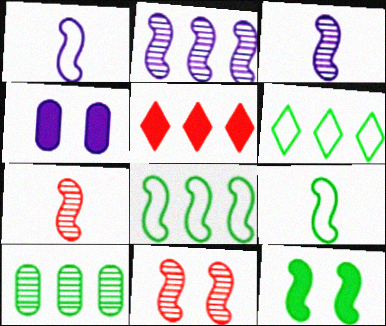[[4, 6, 7]]